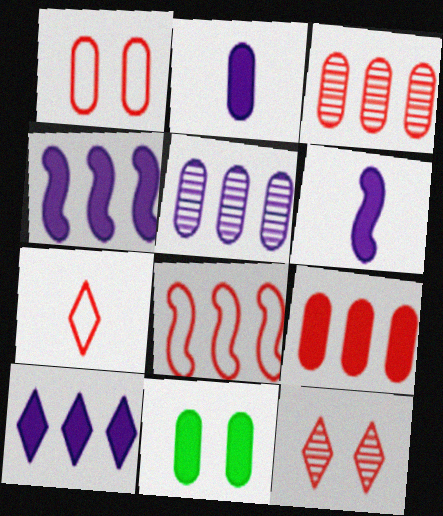[[1, 7, 8], 
[2, 9, 11]]